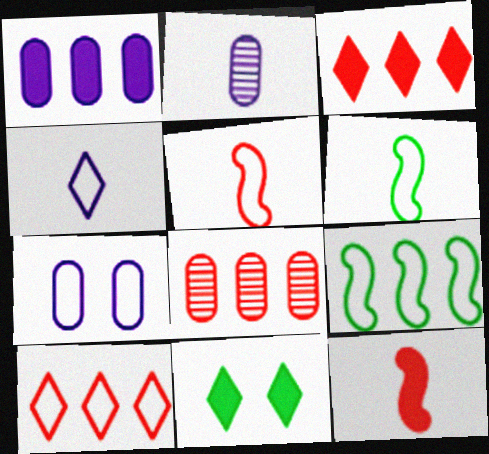[[1, 2, 7], 
[1, 11, 12], 
[6, 7, 10]]